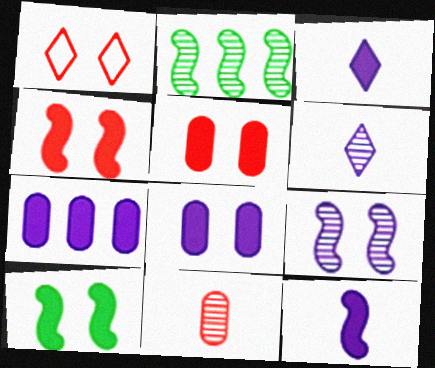[]